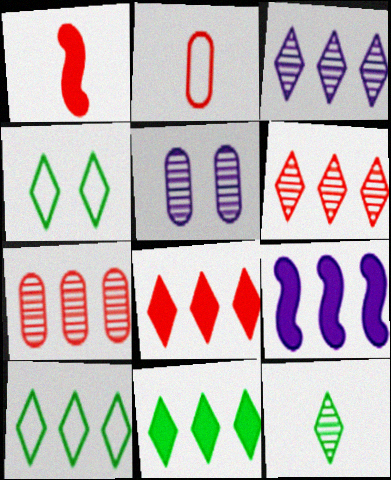[[1, 5, 10], 
[3, 8, 10], 
[4, 11, 12], 
[7, 9, 10]]